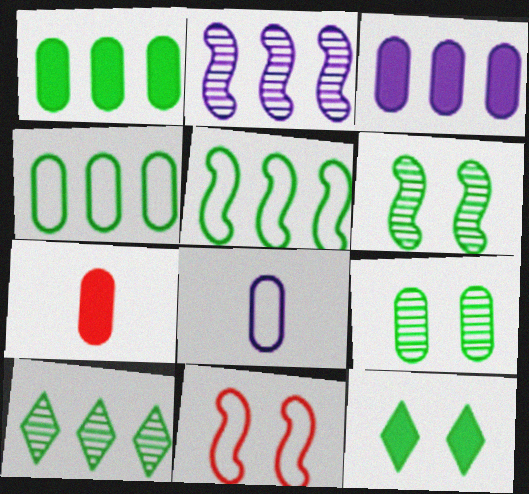[[1, 5, 10]]